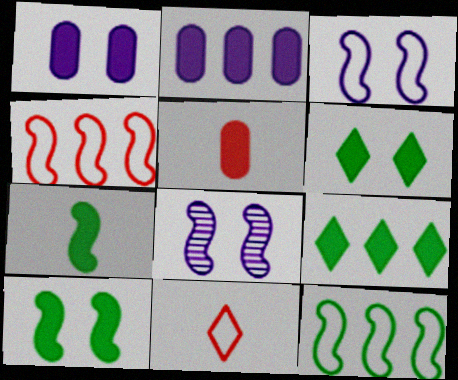[[4, 7, 8]]